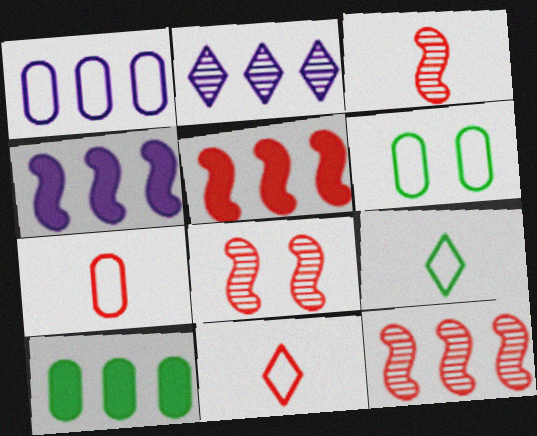[[1, 2, 4], 
[1, 6, 7], 
[3, 8, 12]]